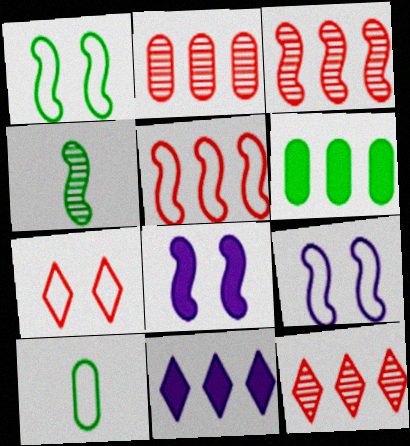[[2, 3, 12], 
[4, 5, 8], 
[8, 10, 12]]